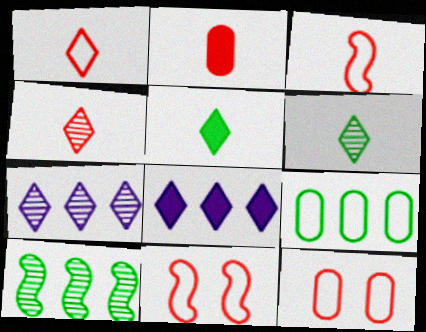[[2, 3, 4]]